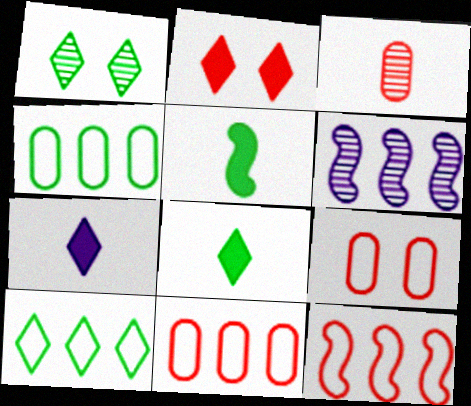[[1, 3, 6], 
[1, 4, 5], 
[1, 8, 10], 
[2, 3, 12], 
[6, 8, 9]]